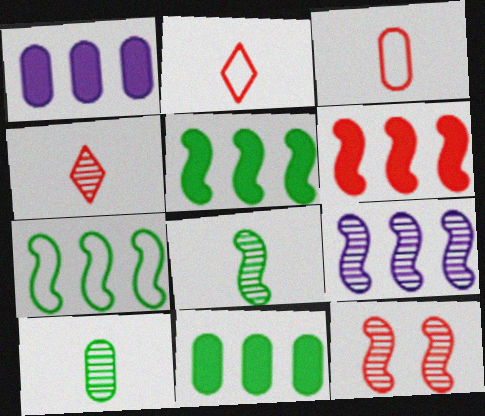[[6, 7, 9], 
[8, 9, 12]]